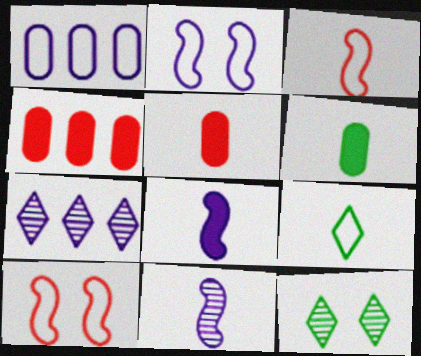[[1, 9, 10], 
[5, 9, 11], 
[6, 7, 10]]